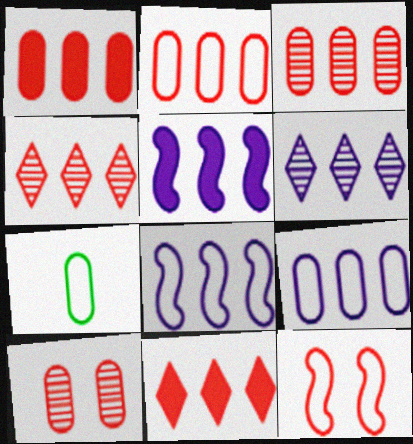[[1, 2, 3], 
[5, 6, 9]]